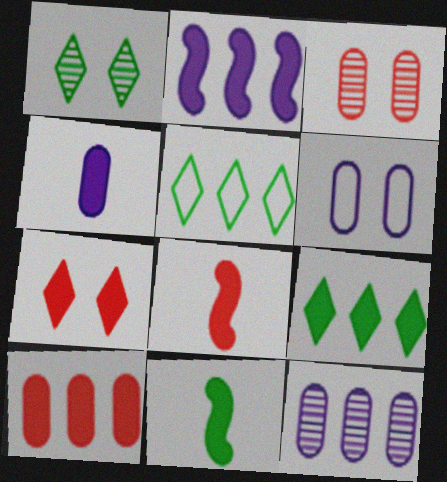[[2, 9, 10], 
[4, 6, 12], 
[7, 8, 10]]